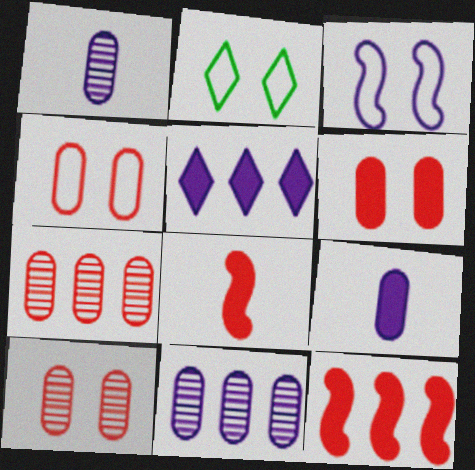[[1, 2, 12], 
[1, 3, 5], 
[2, 3, 4], 
[2, 8, 11], 
[4, 6, 10]]